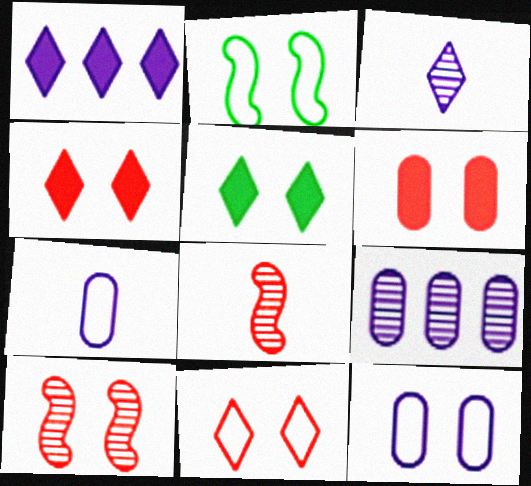[[2, 11, 12], 
[5, 10, 12], 
[6, 10, 11]]